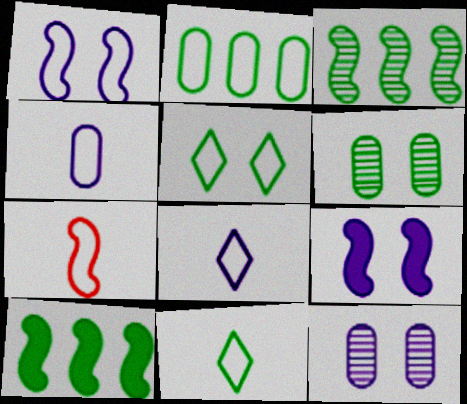[[3, 7, 9], 
[4, 7, 11], 
[6, 10, 11]]